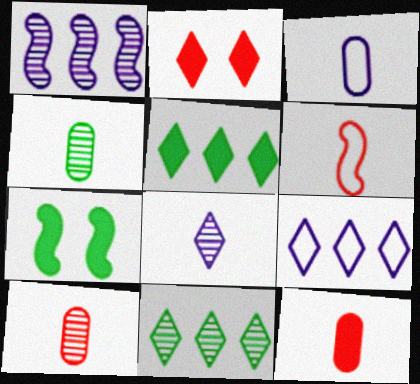[[1, 6, 7], 
[3, 4, 12], 
[7, 9, 10]]